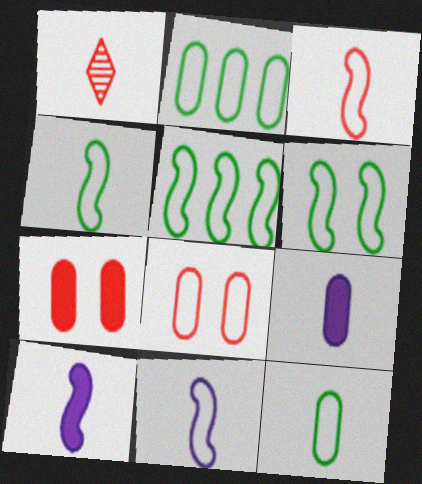[[1, 4, 9], 
[1, 10, 12], 
[3, 4, 11], 
[4, 5, 6]]